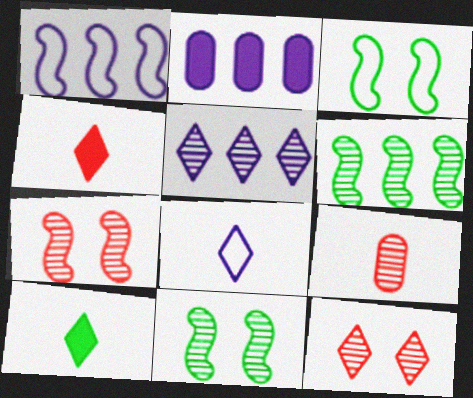[[1, 2, 5], 
[5, 9, 11]]